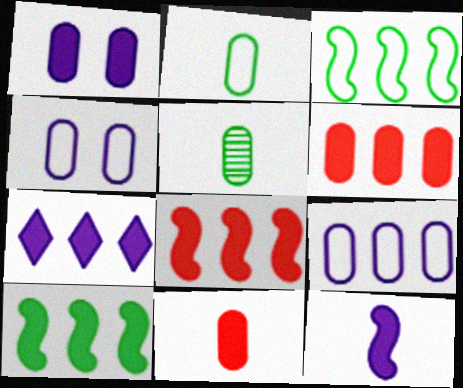[[1, 7, 12], 
[4, 5, 6], 
[6, 7, 10]]